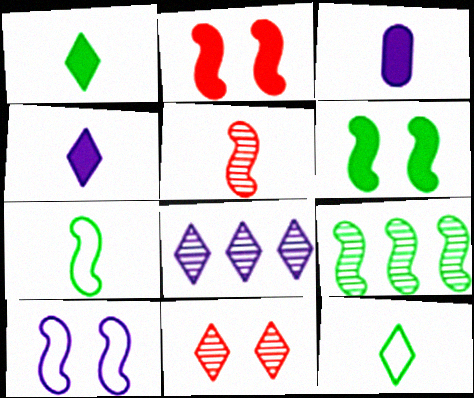[[3, 5, 12], 
[3, 8, 10], 
[6, 7, 9]]